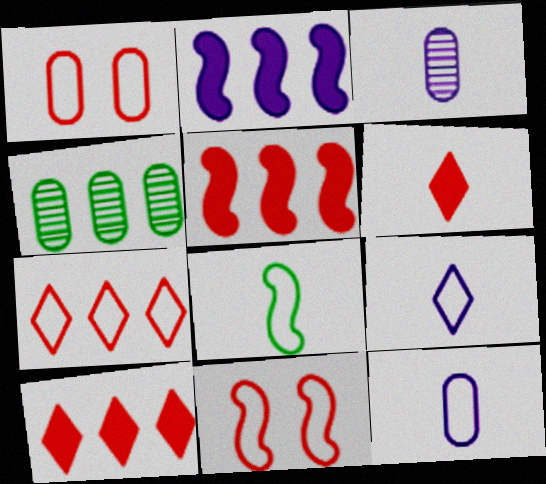[[2, 4, 7], 
[3, 6, 8]]